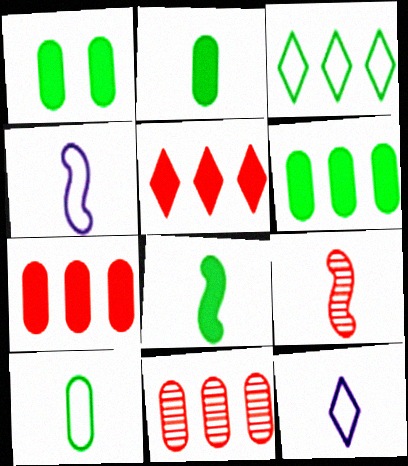[[1, 2, 6], 
[2, 9, 12], 
[4, 8, 9]]